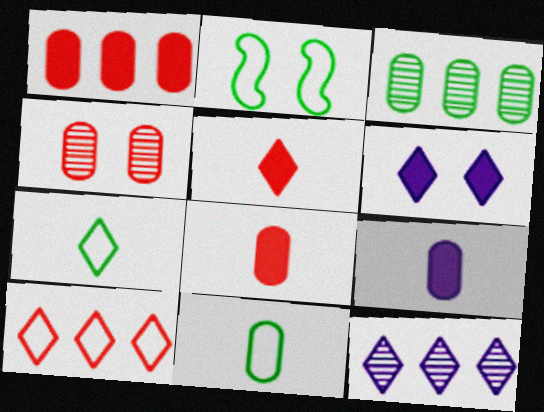[[2, 4, 6], 
[2, 8, 12]]